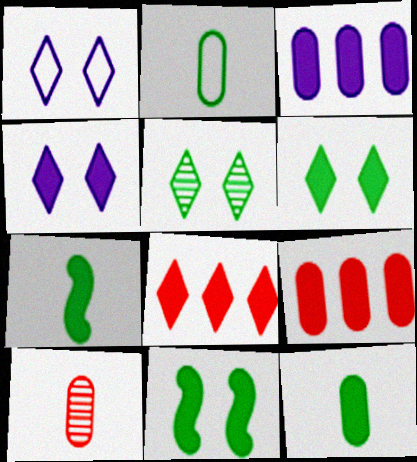[[4, 7, 9]]